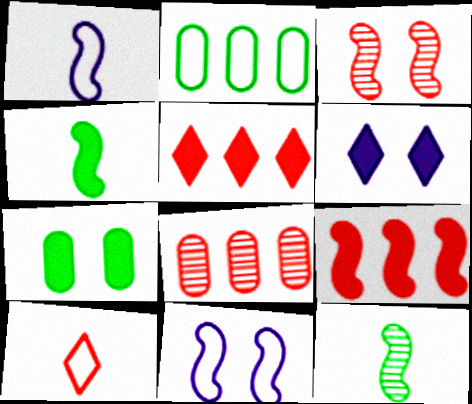[[2, 10, 11], 
[9, 11, 12]]